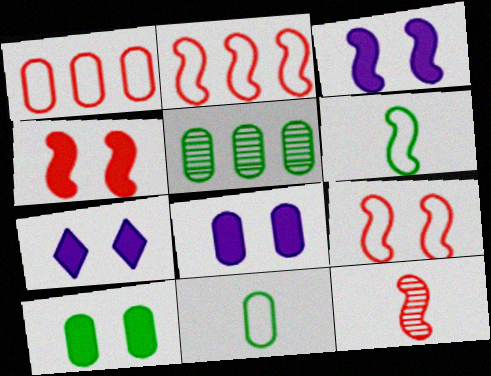[[2, 4, 12], 
[3, 7, 8], 
[4, 7, 10], 
[5, 10, 11]]